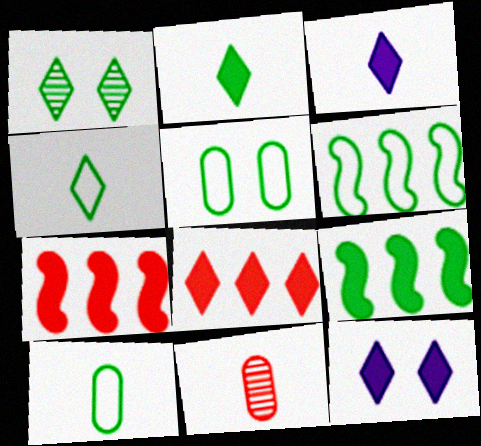[[1, 9, 10], 
[2, 8, 12], 
[4, 5, 6], 
[6, 11, 12]]